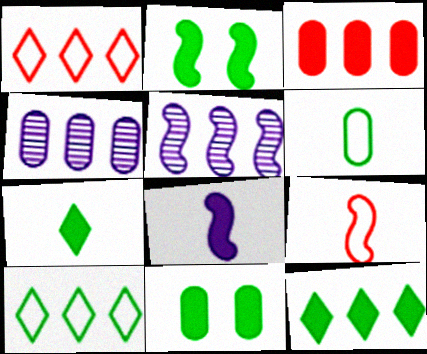[[2, 5, 9], 
[3, 5, 10]]